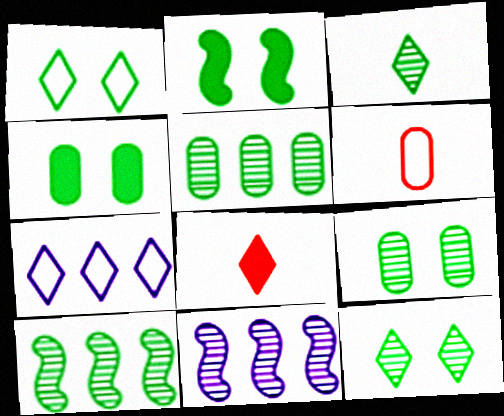[[1, 2, 9], 
[3, 9, 10], 
[7, 8, 12]]